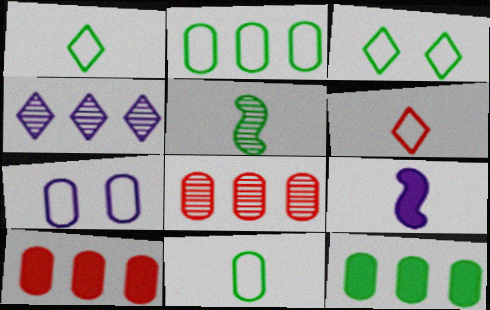[[3, 5, 12], 
[3, 8, 9], 
[4, 7, 9]]